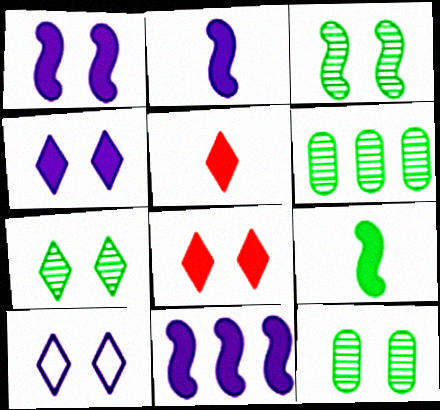[[1, 2, 11], 
[3, 7, 12], 
[7, 8, 10]]